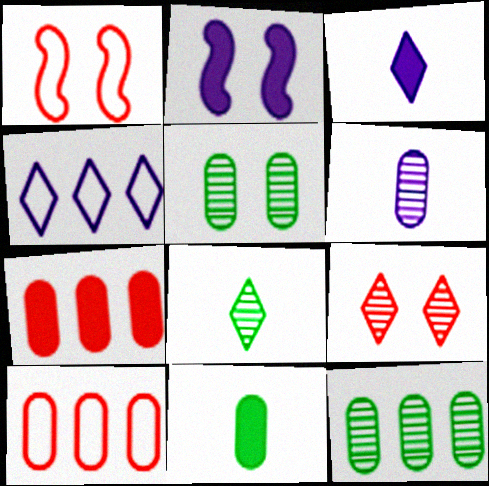[[1, 3, 12], 
[2, 4, 6], 
[2, 8, 10]]